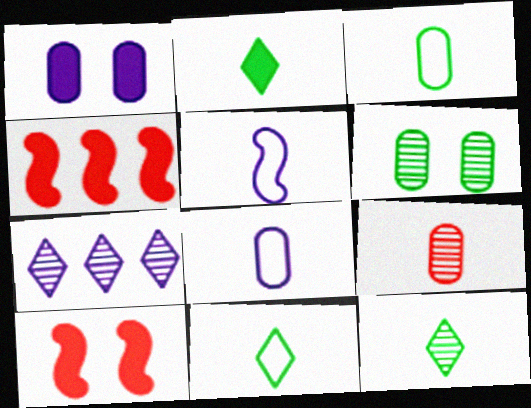[[1, 2, 4], 
[1, 5, 7], 
[2, 5, 9], 
[2, 11, 12], 
[3, 7, 10]]